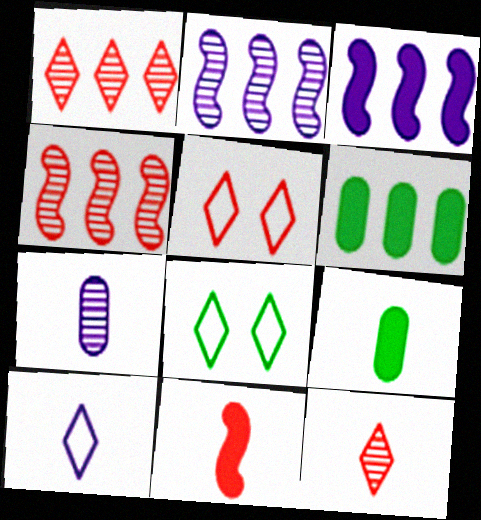[[2, 5, 9]]